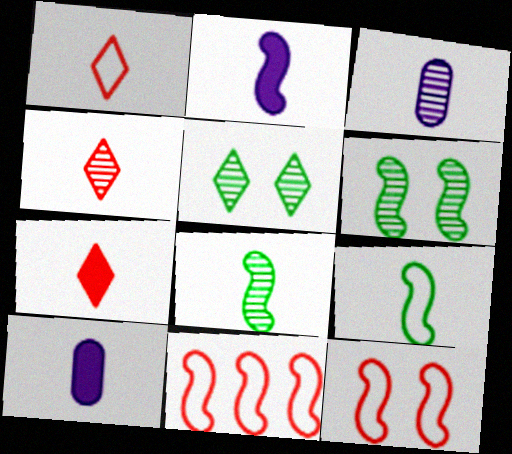[[1, 4, 7], 
[1, 8, 10], 
[2, 6, 11], 
[3, 4, 8], 
[3, 7, 9], 
[4, 9, 10], 
[5, 10, 11]]